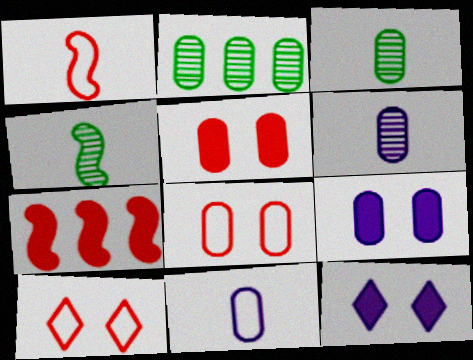[[1, 2, 12], 
[2, 5, 11]]